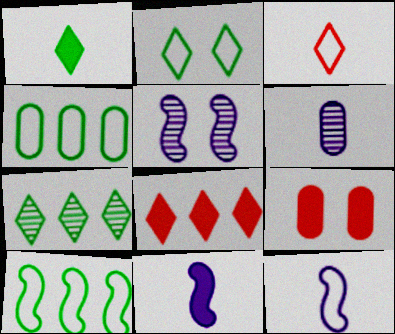[[1, 2, 7], 
[2, 5, 9], 
[4, 6, 9], 
[7, 9, 12]]